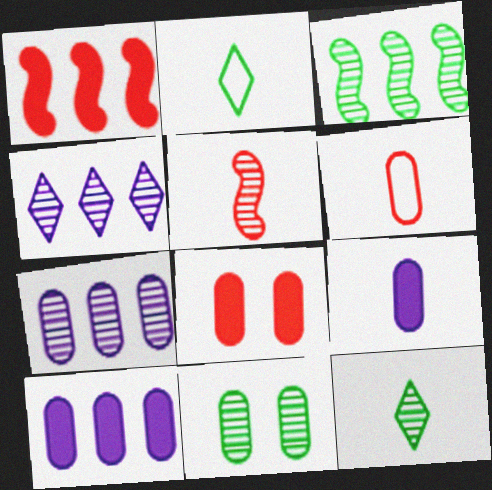[[2, 5, 9], 
[3, 11, 12], 
[4, 5, 11], 
[6, 10, 11]]